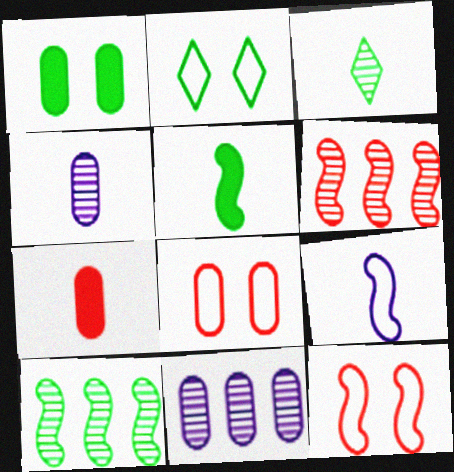[[3, 7, 9]]